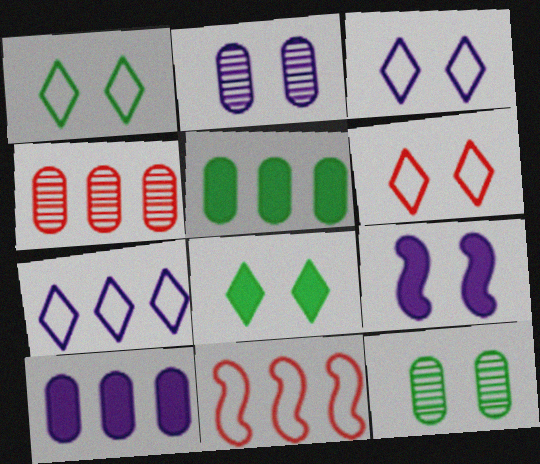[[1, 3, 6], 
[2, 3, 9], 
[6, 9, 12]]